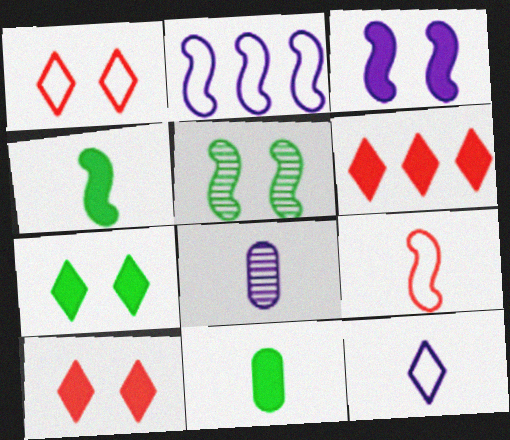[[3, 6, 11]]